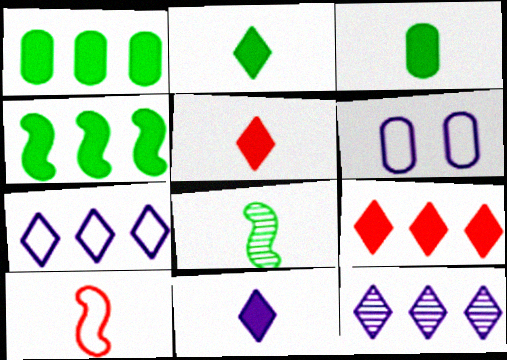[[2, 5, 11], 
[6, 8, 9]]